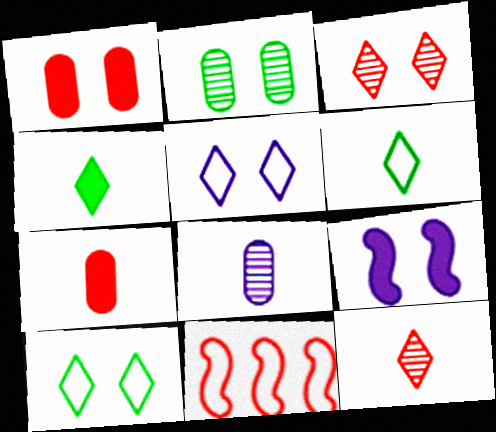[[1, 11, 12], 
[3, 7, 11]]